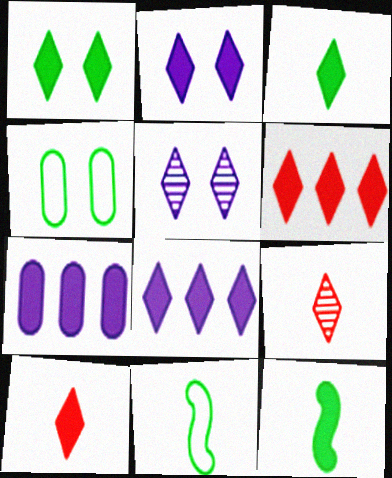[[1, 8, 10], 
[2, 3, 6]]